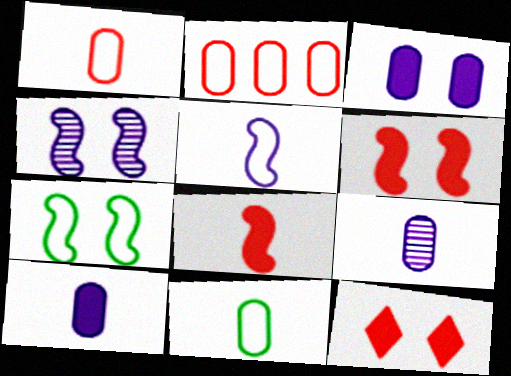[[4, 6, 7]]